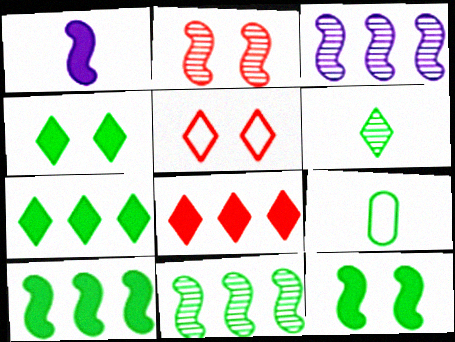[[4, 9, 11]]